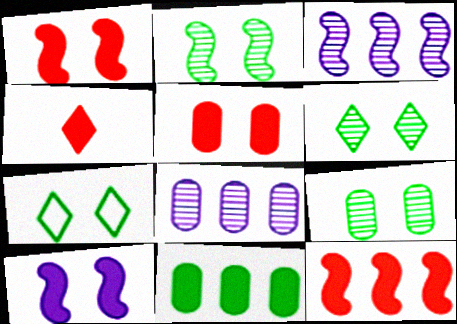[[2, 6, 9], 
[4, 5, 12], 
[4, 10, 11]]